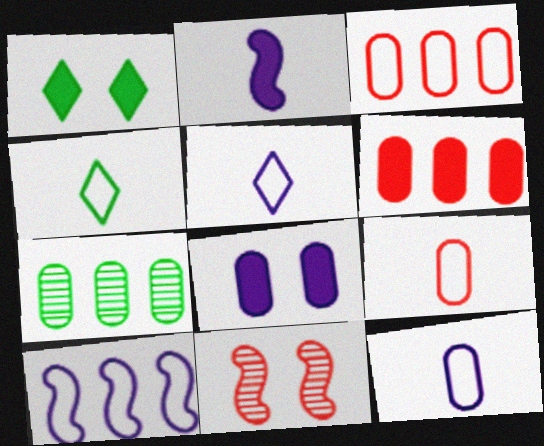[[1, 2, 6], 
[7, 8, 9]]